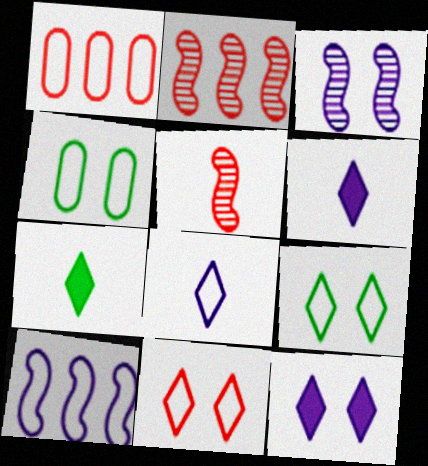[[1, 3, 7], 
[2, 4, 6]]